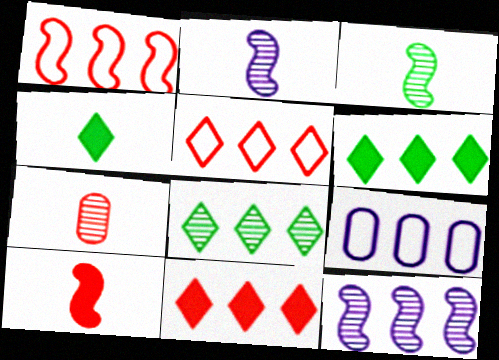[]